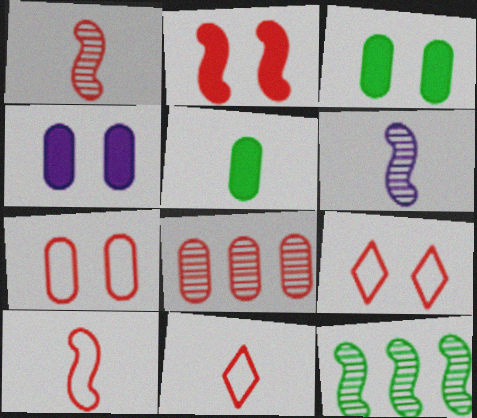[[2, 8, 11], 
[4, 11, 12], 
[5, 6, 11]]